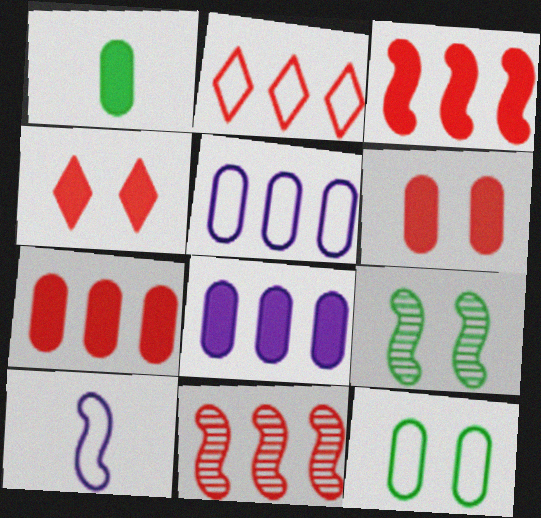[[1, 6, 8], 
[2, 7, 11], 
[2, 10, 12], 
[3, 9, 10]]